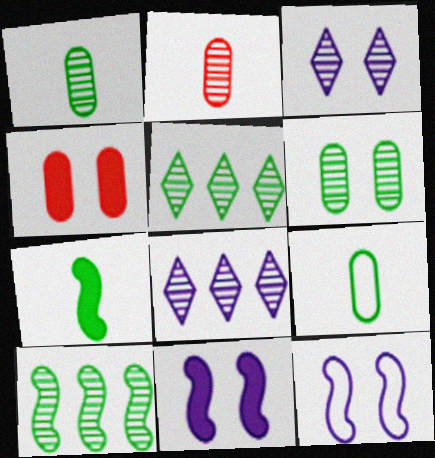[[2, 3, 10]]